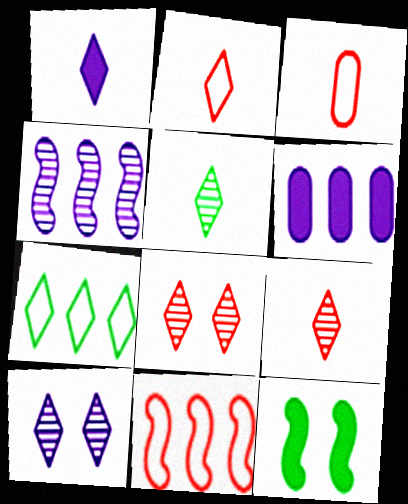[[1, 2, 5], 
[1, 7, 8]]